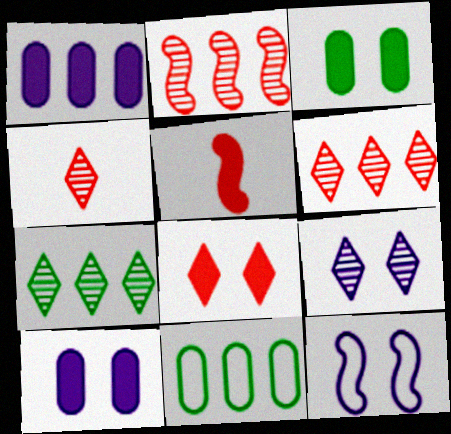[[4, 7, 9], 
[5, 9, 11], 
[9, 10, 12]]